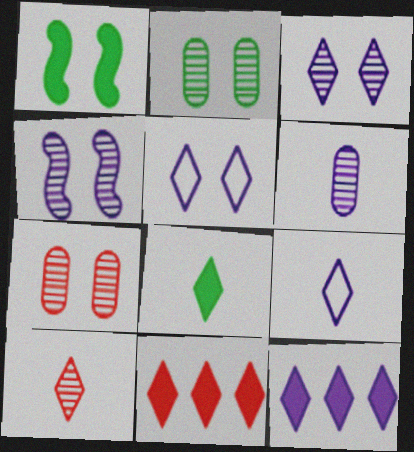[[1, 5, 7], 
[3, 9, 12], 
[8, 9, 10]]